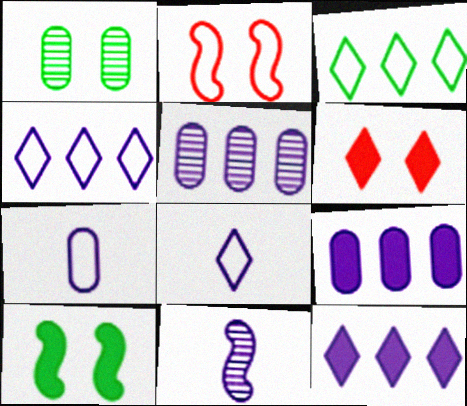[[2, 3, 7]]